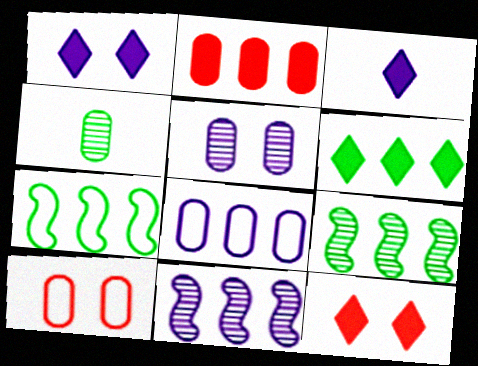[[3, 6, 12], 
[3, 9, 10]]